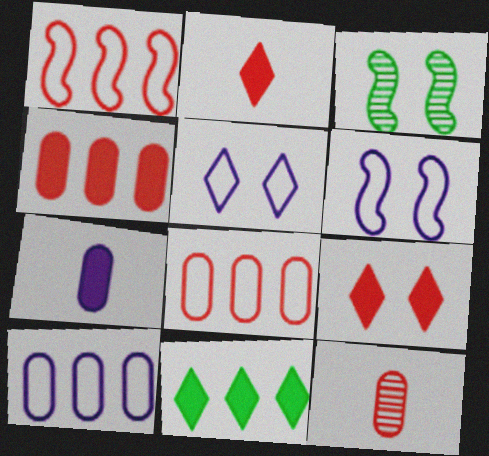[[1, 9, 12], 
[2, 3, 10], 
[6, 11, 12]]